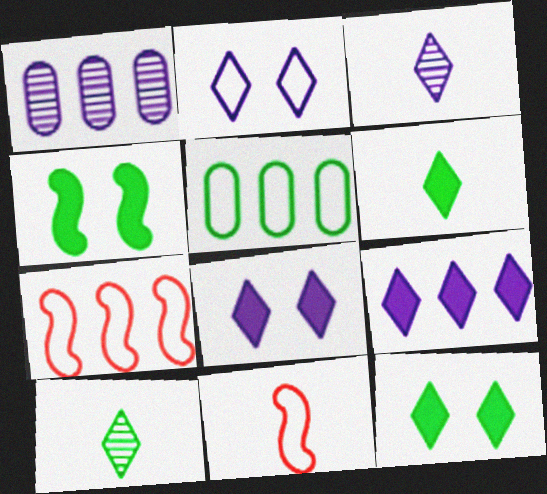[[1, 11, 12], 
[2, 3, 9], 
[2, 5, 11], 
[4, 5, 10]]